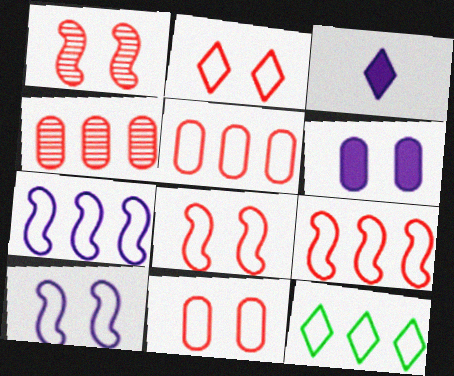[[2, 8, 11], 
[5, 7, 12]]